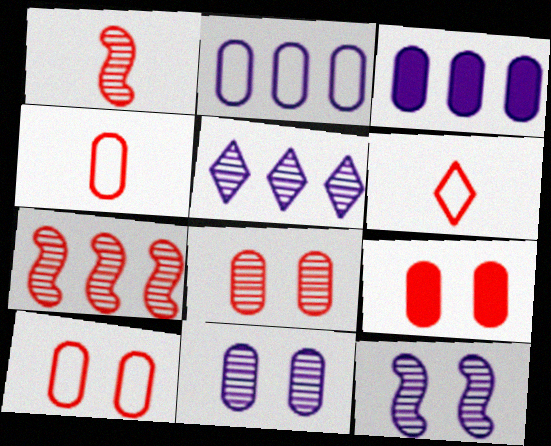[[6, 7, 9], 
[8, 9, 10]]